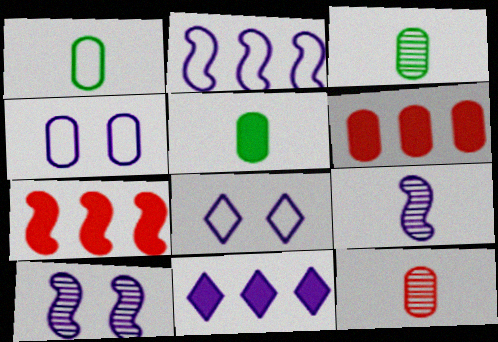[[1, 3, 5], 
[3, 4, 6], 
[3, 7, 8], 
[4, 9, 11]]